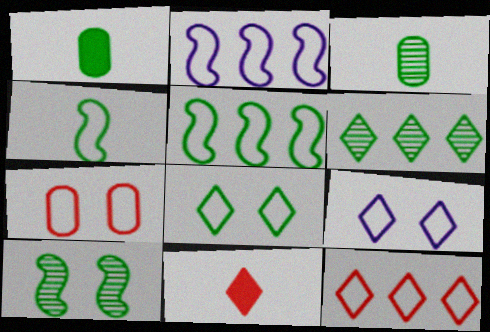[[3, 6, 10], 
[6, 9, 11]]